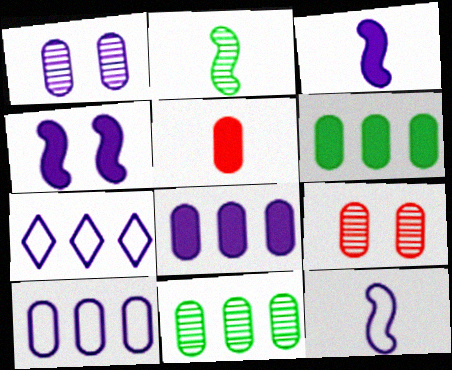[[1, 3, 7]]